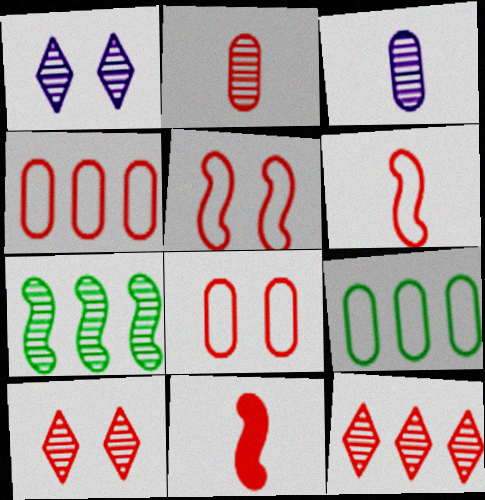[[1, 2, 7], 
[1, 9, 11], 
[3, 7, 10], 
[4, 10, 11], 
[8, 11, 12]]